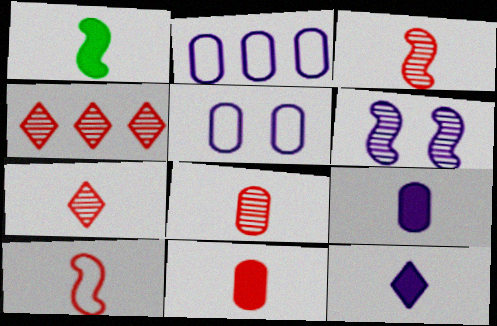[[1, 4, 5], 
[1, 11, 12], 
[2, 6, 12], 
[3, 7, 8], 
[7, 10, 11]]